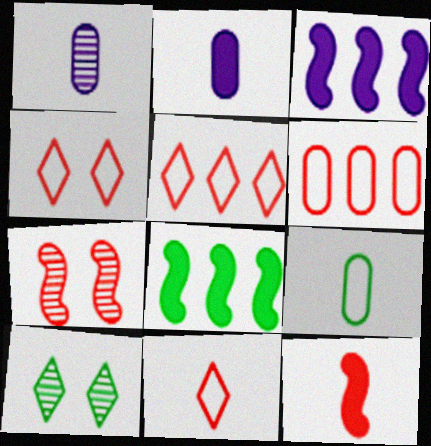[[1, 4, 8], 
[4, 5, 11], 
[8, 9, 10]]